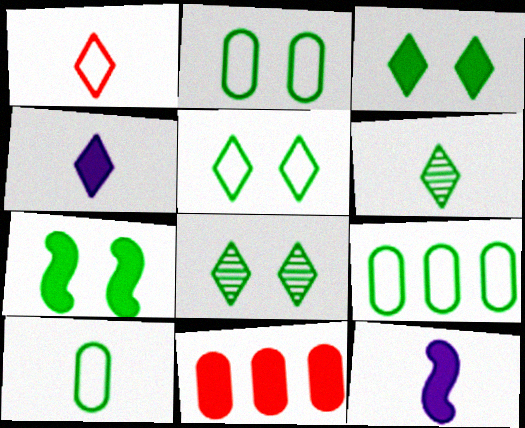[[1, 4, 6], 
[2, 7, 8], 
[2, 9, 10], 
[3, 5, 8], 
[3, 11, 12], 
[4, 7, 11], 
[6, 7, 9]]